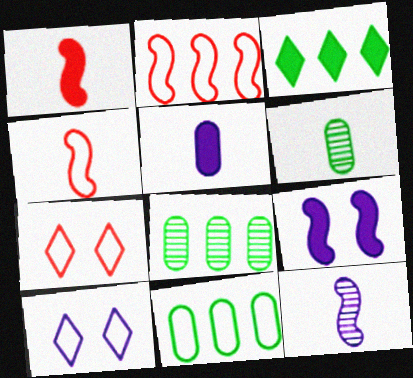[[1, 8, 10], 
[4, 10, 11]]